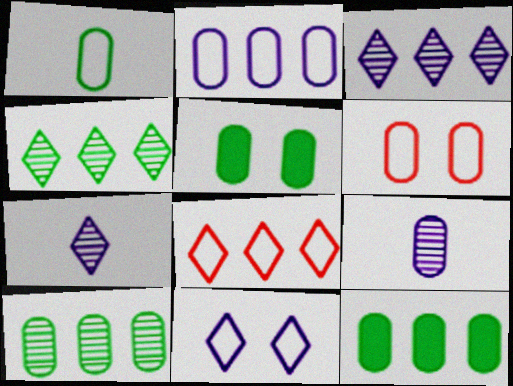[[1, 2, 6], 
[1, 5, 10], 
[6, 9, 12]]